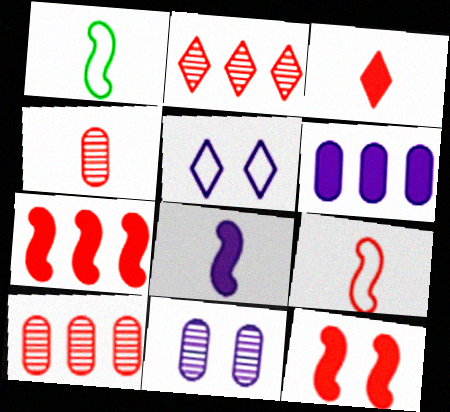[[3, 4, 9]]